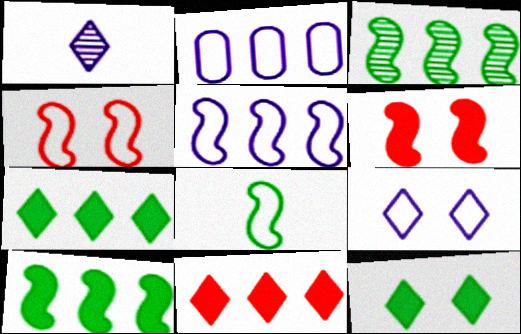[[2, 3, 11], 
[4, 5, 8]]